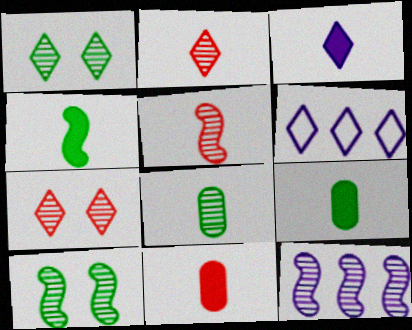[[3, 4, 11], 
[5, 10, 12], 
[6, 10, 11], 
[7, 8, 12]]